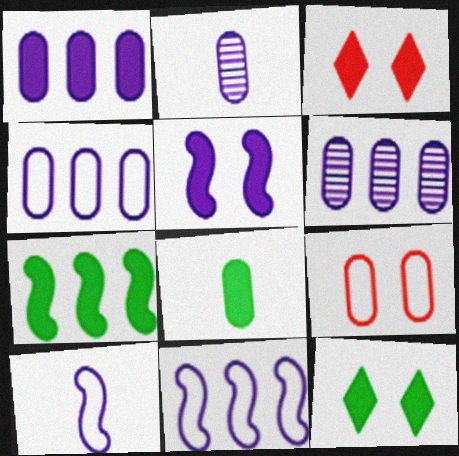[[1, 4, 6], 
[6, 8, 9], 
[7, 8, 12]]